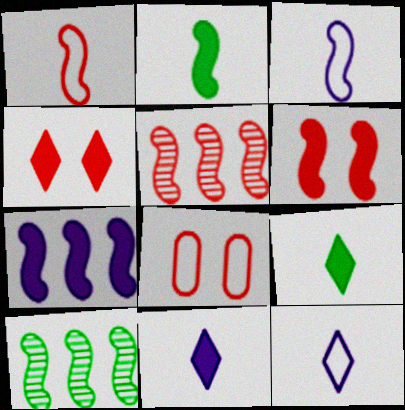[[1, 5, 6], 
[2, 6, 7], 
[3, 6, 10], 
[8, 10, 11]]